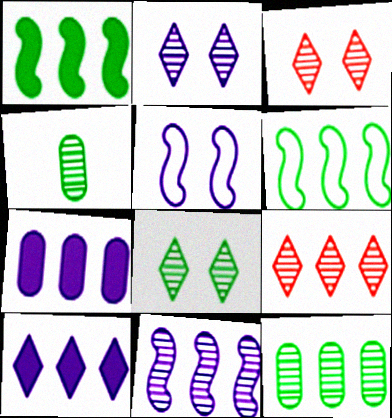[[2, 3, 8], 
[3, 4, 11], 
[6, 7, 9], 
[9, 11, 12]]